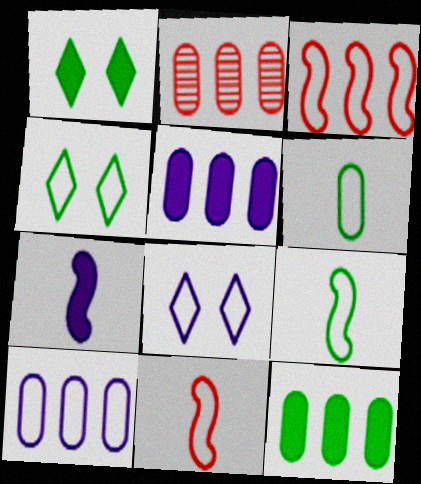[[2, 4, 7], 
[2, 10, 12], 
[3, 6, 8], 
[4, 10, 11]]